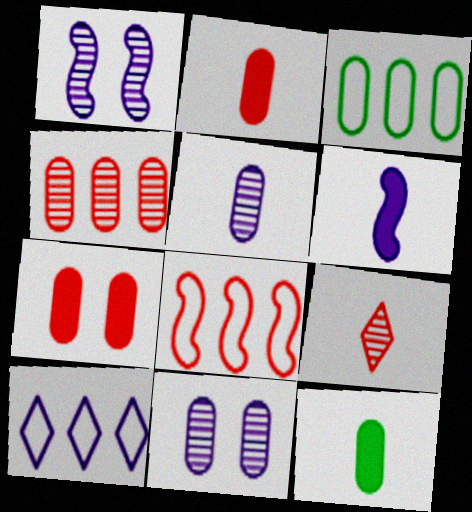[[2, 3, 11], 
[3, 5, 7], 
[3, 8, 10], 
[6, 10, 11], 
[7, 8, 9]]